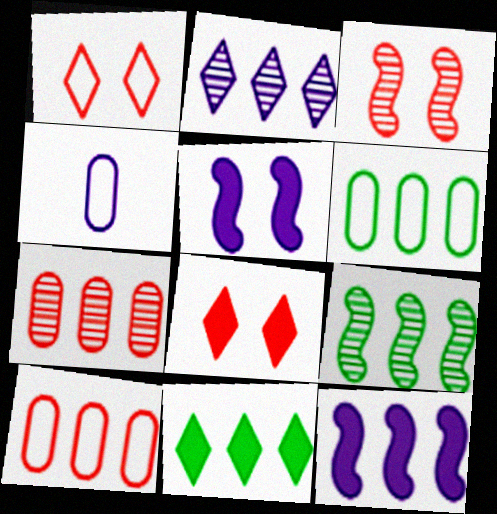[[2, 4, 5], 
[2, 7, 9], 
[3, 4, 11], 
[4, 8, 9], 
[6, 9, 11]]